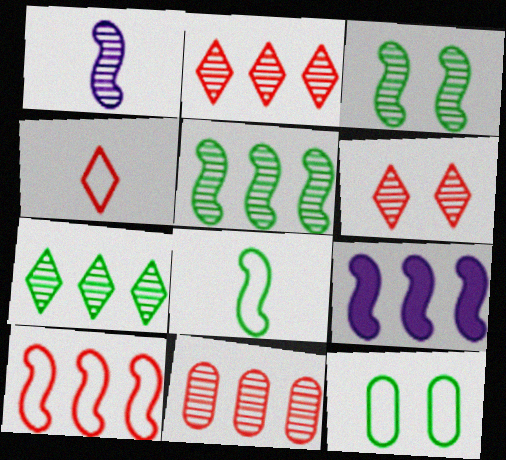[[5, 9, 10]]